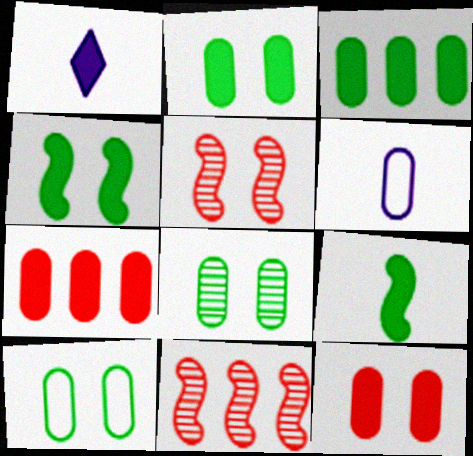[[1, 4, 7], 
[1, 10, 11], 
[2, 8, 10], 
[6, 7, 8]]